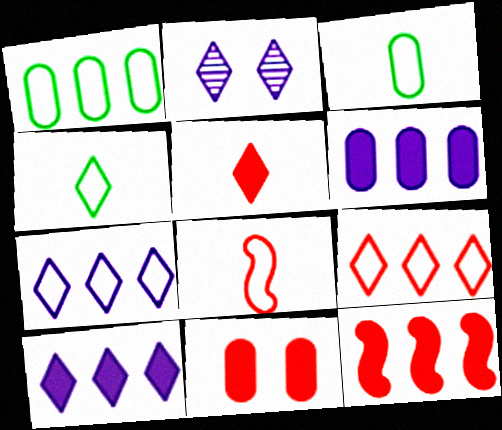[[2, 3, 12], 
[5, 11, 12]]